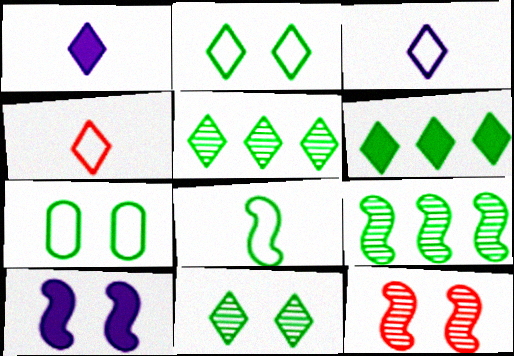[]